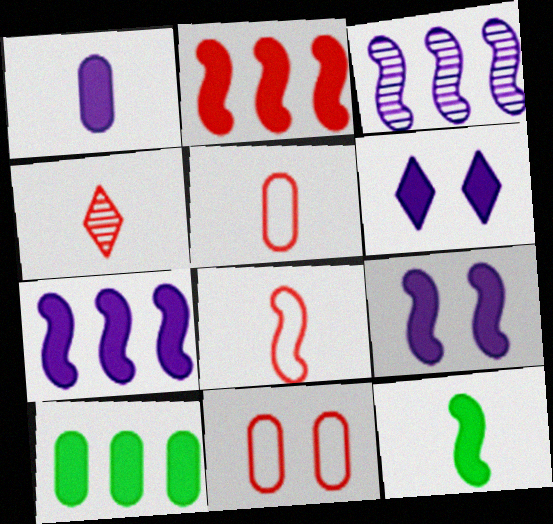[[1, 6, 7], 
[2, 4, 11], 
[2, 9, 12]]